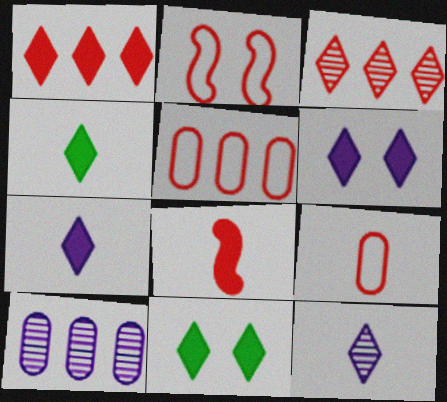[[1, 4, 6], 
[1, 7, 11], 
[2, 4, 10]]